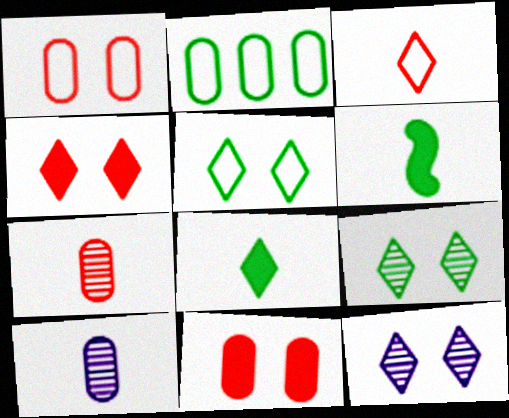[[2, 6, 9], 
[2, 10, 11], 
[3, 6, 10], 
[4, 5, 12]]